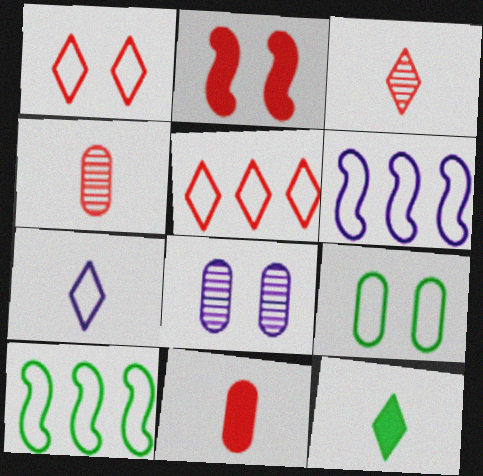[[2, 4, 5], 
[3, 7, 12]]